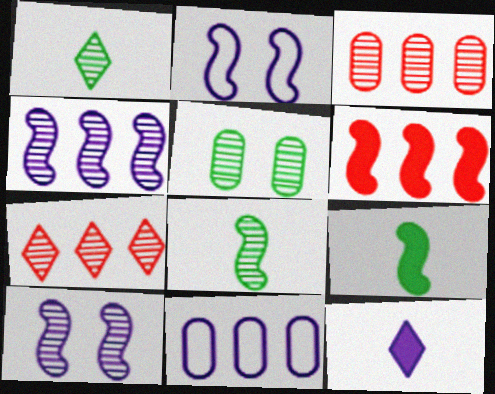[[1, 3, 10], 
[2, 6, 8], 
[10, 11, 12]]